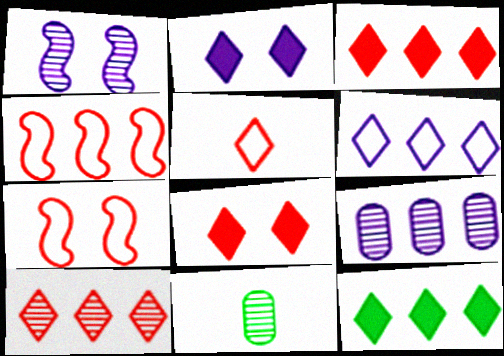[[1, 10, 11], 
[2, 4, 11], 
[4, 9, 12], 
[5, 8, 10], 
[6, 10, 12]]